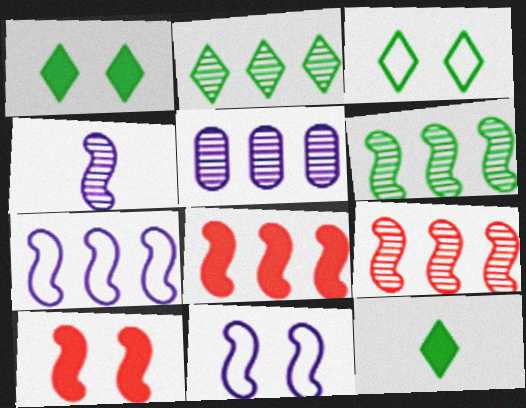[[2, 3, 12], 
[2, 5, 9], 
[6, 7, 8]]